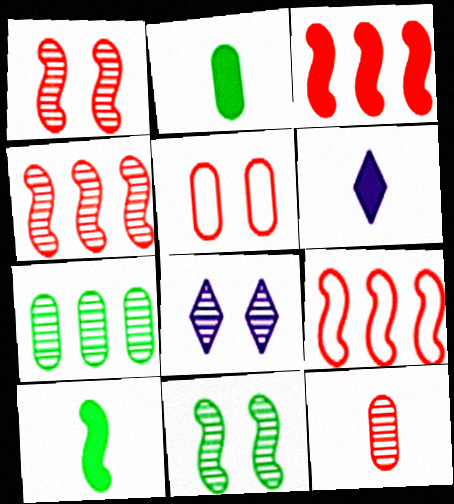[[2, 8, 9], 
[3, 4, 9]]